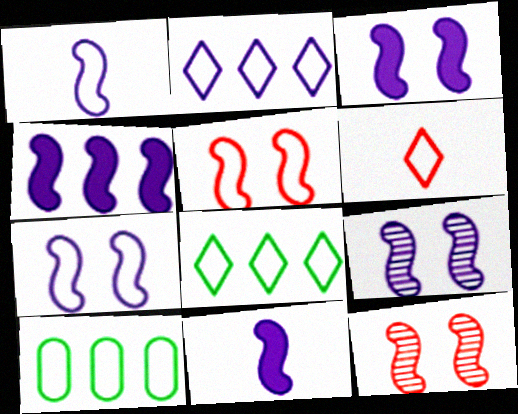[[1, 4, 9], 
[3, 4, 11], 
[3, 7, 9], 
[6, 7, 10]]